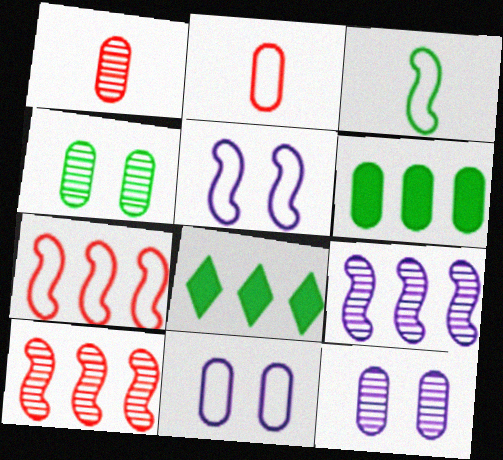[[1, 5, 8], 
[1, 6, 11], 
[2, 6, 12], 
[3, 4, 8], 
[3, 5, 7]]